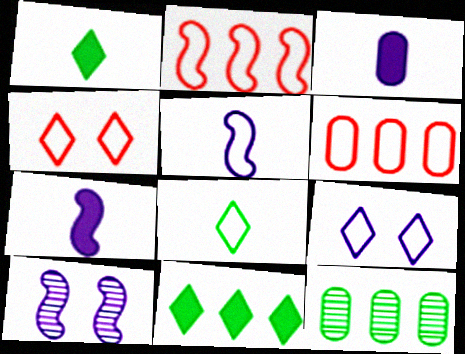[[1, 6, 10], 
[4, 7, 12]]